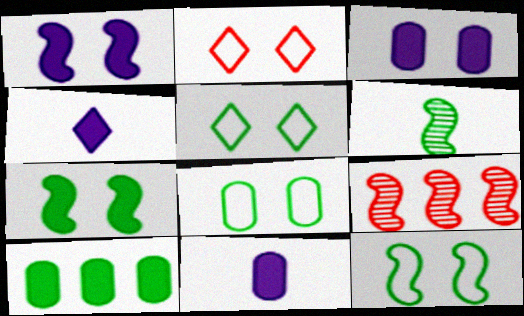[[4, 8, 9], 
[5, 6, 10], 
[5, 8, 12], 
[5, 9, 11]]